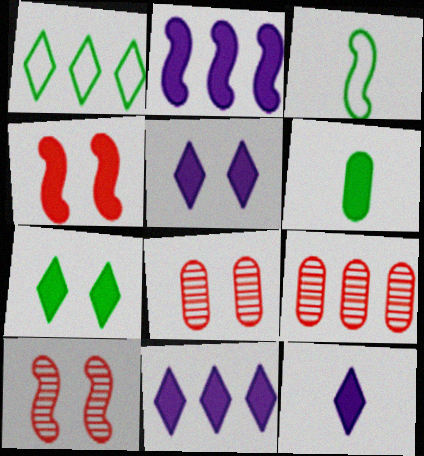[[1, 2, 9], 
[2, 3, 10], 
[3, 5, 9], 
[3, 8, 11], 
[4, 6, 11], 
[5, 11, 12]]